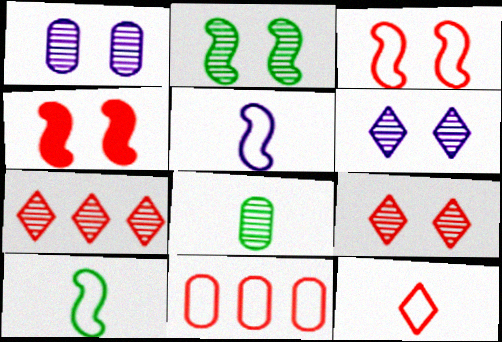[[1, 2, 9], 
[3, 11, 12]]